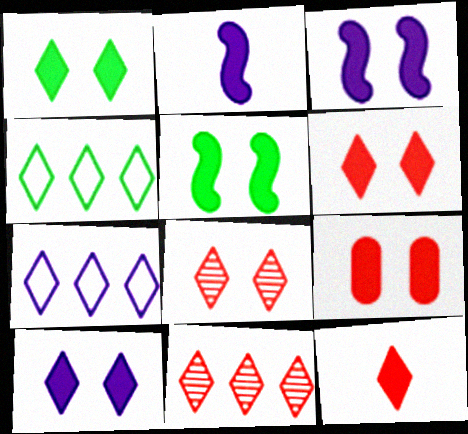[[1, 3, 9], 
[1, 6, 10], 
[5, 9, 10]]